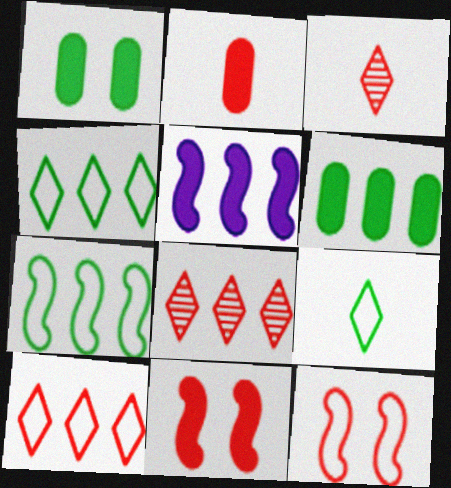[[2, 8, 12]]